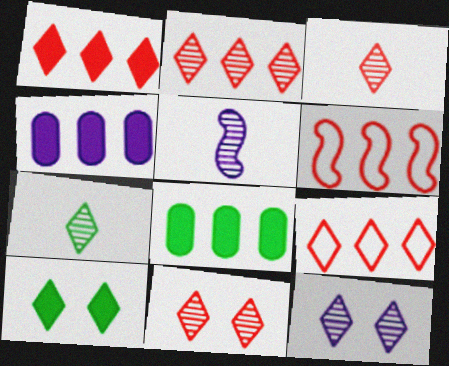[[1, 2, 9], 
[2, 3, 11], 
[2, 7, 12]]